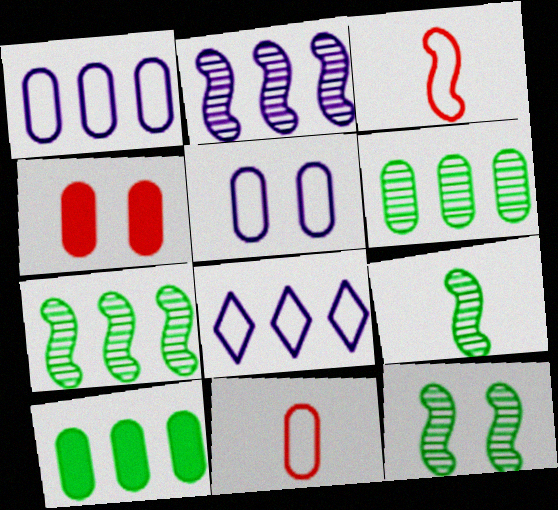[[4, 8, 9], 
[7, 9, 12]]